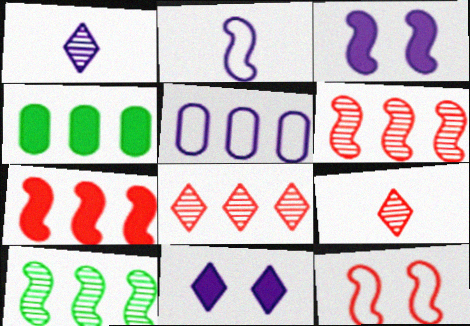[[1, 3, 5], 
[1, 4, 12]]